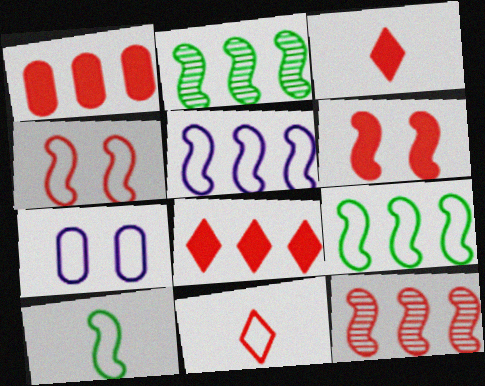[[1, 3, 6], 
[2, 3, 7], 
[4, 5, 10], 
[7, 9, 11]]